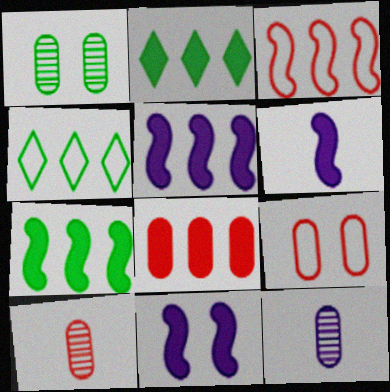[[2, 5, 8], 
[4, 10, 11], 
[5, 6, 11], 
[8, 9, 10]]